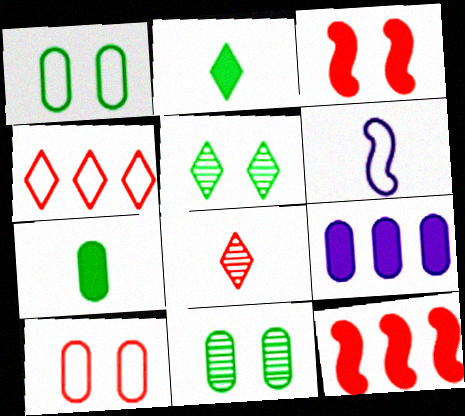[[1, 4, 6], 
[2, 3, 9], 
[6, 7, 8], 
[8, 10, 12]]